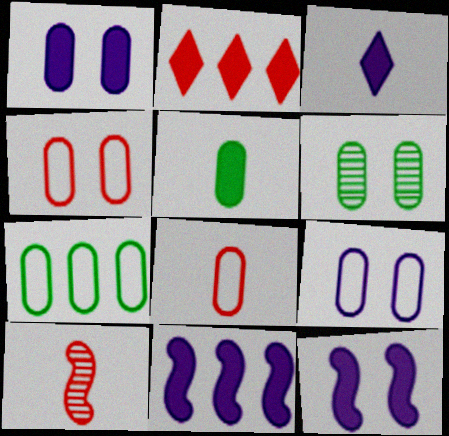[[1, 3, 11], 
[1, 4, 6], 
[2, 4, 10], 
[2, 5, 12], 
[5, 6, 7], 
[7, 8, 9]]